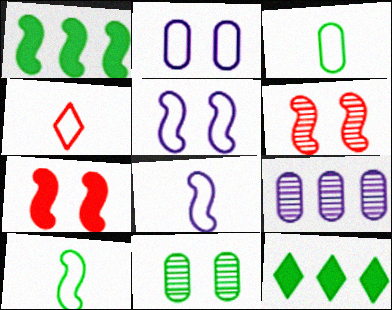[[1, 6, 8], 
[3, 4, 8], 
[10, 11, 12]]